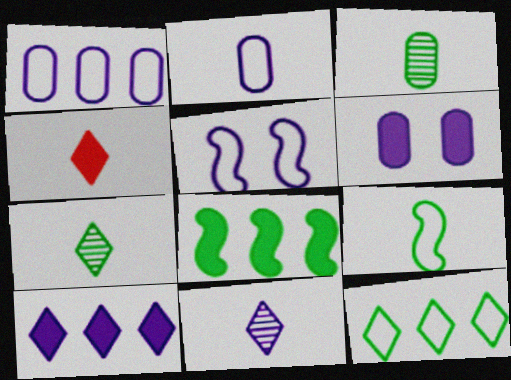[[4, 6, 8]]